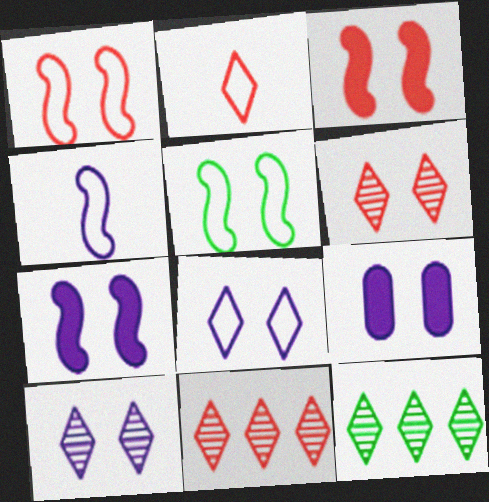[[5, 6, 9]]